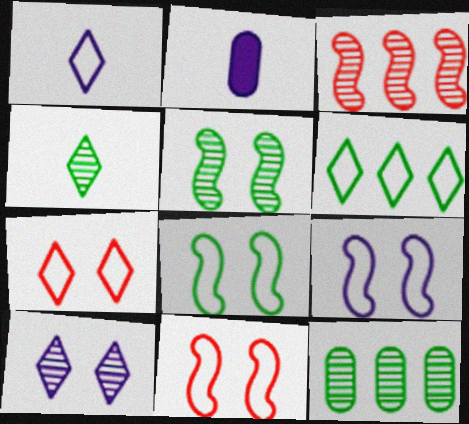[[1, 6, 7], 
[4, 5, 12], 
[8, 9, 11]]